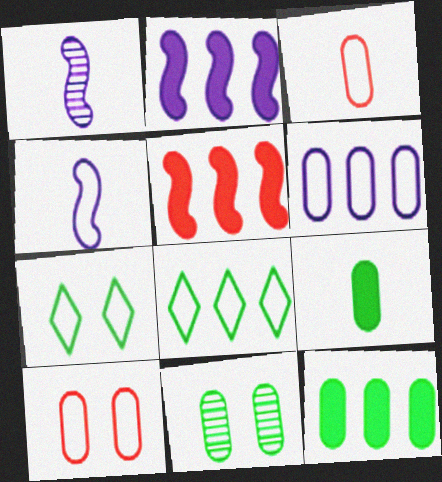[[4, 8, 10]]